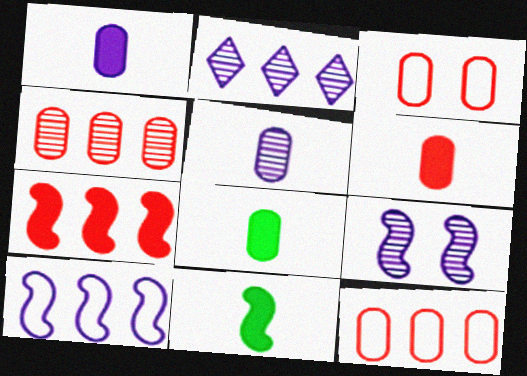[[1, 6, 8], 
[2, 3, 11], 
[2, 5, 9], 
[3, 4, 6]]